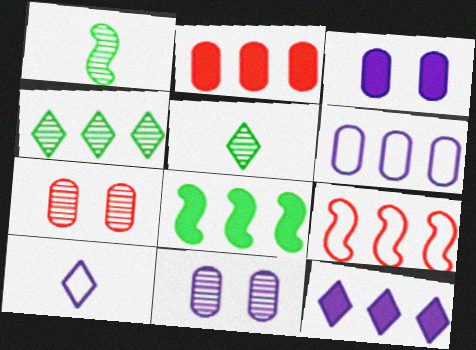[[2, 8, 12], 
[3, 5, 9], 
[7, 8, 10]]